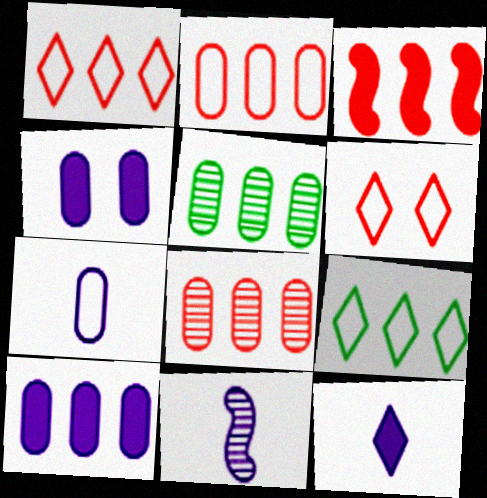[[1, 3, 8], 
[2, 5, 10], 
[7, 11, 12]]